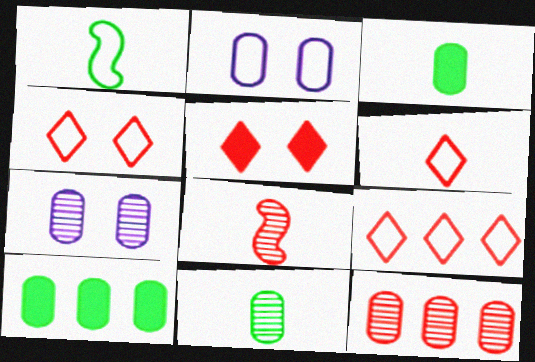[[1, 2, 9], 
[2, 3, 12], 
[4, 6, 9], 
[7, 11, 12]]